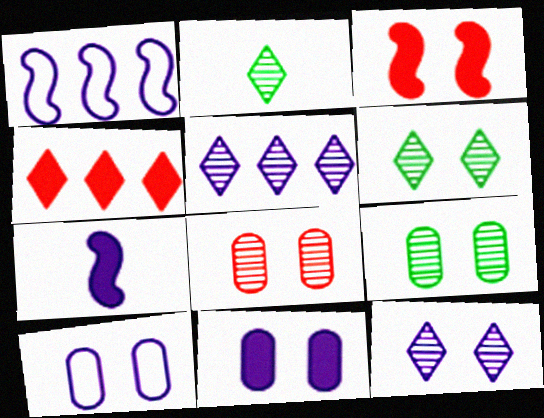[[3, 6, 10], 
[5, 7, 10]]